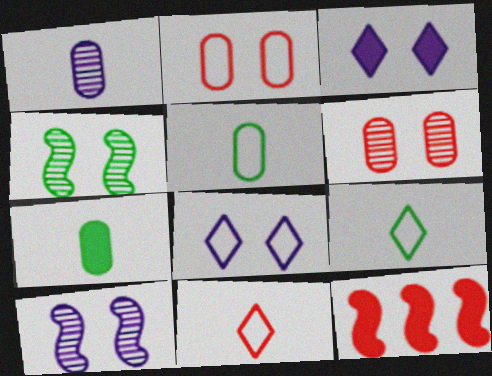[[2, 3, 4], 
[3, 7, 12], 
[6, 11, 12]]